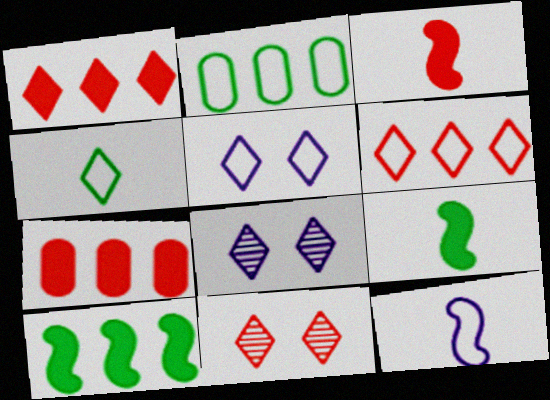[[1, 4, 8], 
[2, 3, 8], 
[4, 5, 6]]